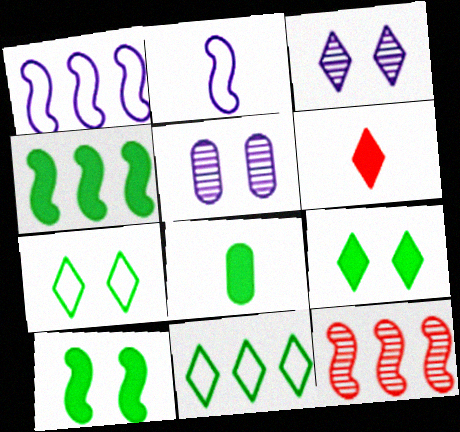[[1, 4, 12], 
[2, 10, 12], 
[3, 6, 11], 
[4, 8, 9]]